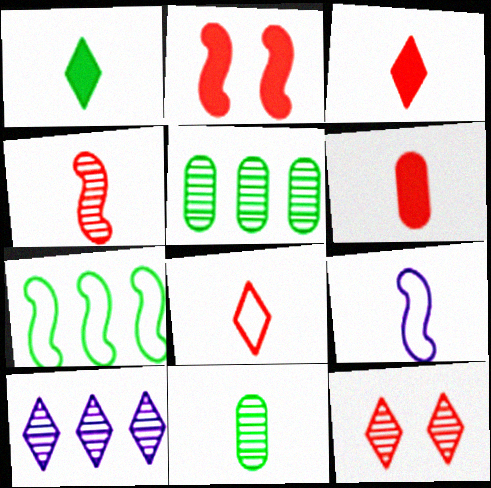[[3, 9, 11], 
[4, 6, 8]]